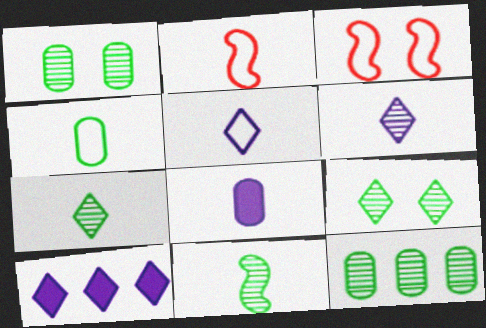[[1, 2, 10], 
[2, 4, 5], 
[2, 7, 8], 
[9, 11, 12]]